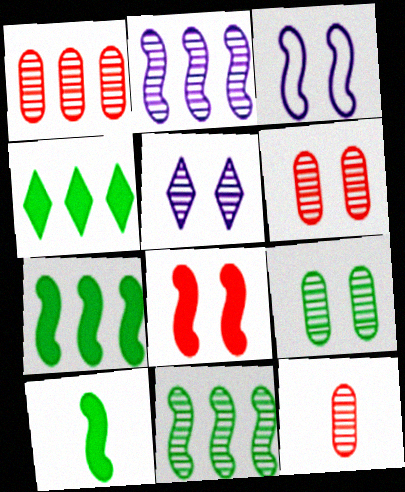[[1, 6, 12], 
[3, 4, 12], 
[5, 11, 12]]